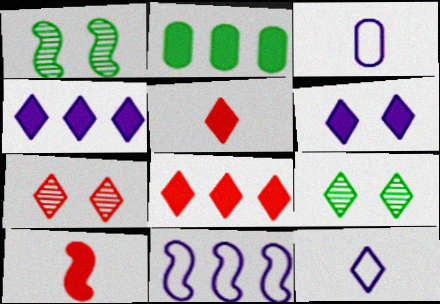[[1, 3, 8], 
[1, 10, 11], 
[2, 6, 10], 
[8, 9, 12]]